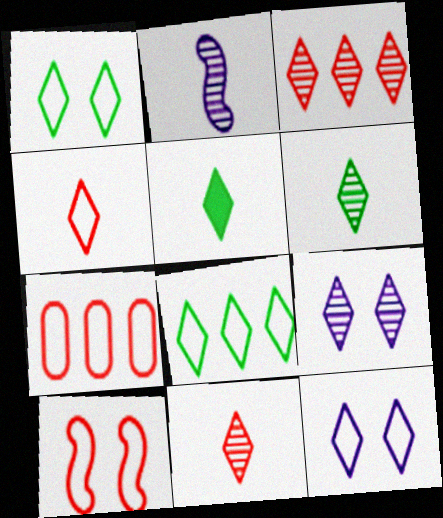[[3, 5, 12], 
[3, 6, 9], 
[4, 7, 10], 
[4, 8, 12]]